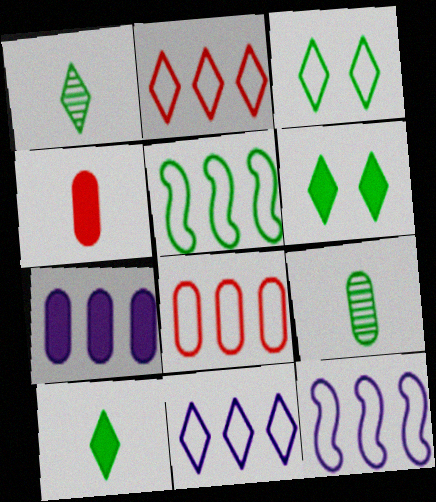[[5, 6, 9], 
[5, 8, 11]]